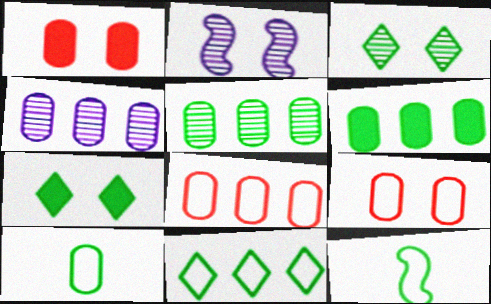[[1, 4, 10], 
[2, 7, 9], 
[3, 6, 12], 
[4, 6, 8], 
[5, 7, 12]]